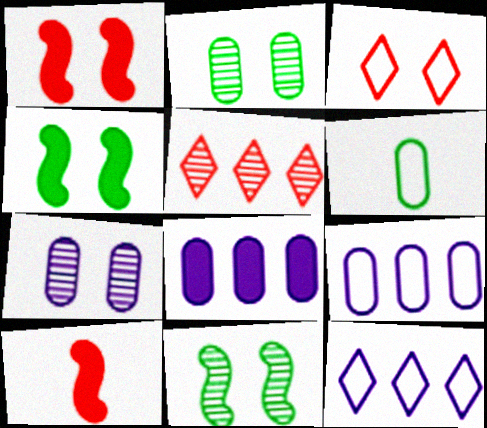[[2, 10, 12], 
[3, 4, 7]]